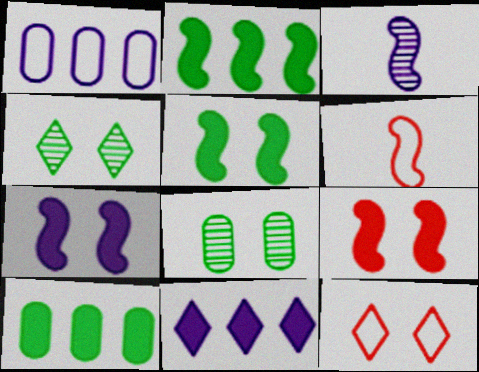[[3, 10, 12], 
[5, 7, 9], 
[6, 8, 11], 
[7, 8, 12]]